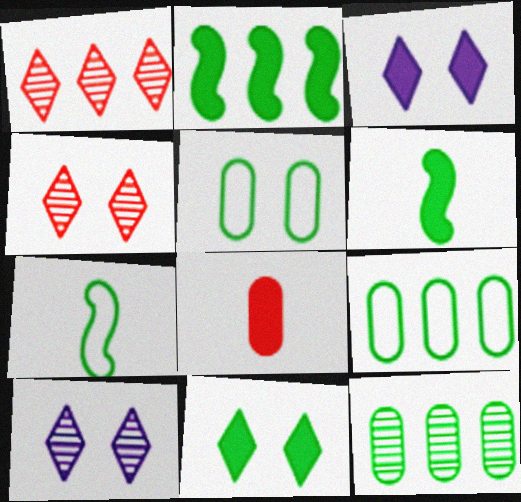[[2, 3, 8], 
[7, 11, 12]]